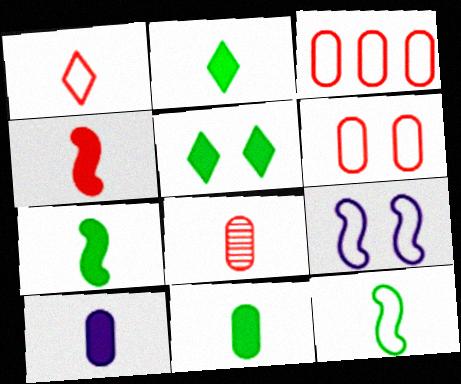[[1, 4, 8], 
[2, 4, 10], 
[2, 7, 11]]